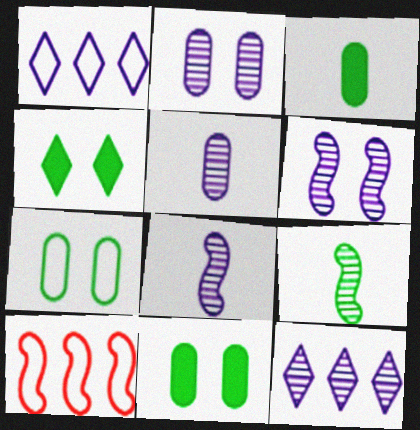[[2, 8, 12], 
[4, 5, 10], 
[5, 6, 12]]